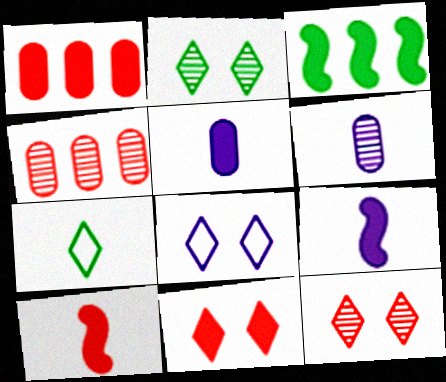[[1, 10, 11], 
[2, 8, 11], 
[3, 5, 11], 
[6, 7, 10]]